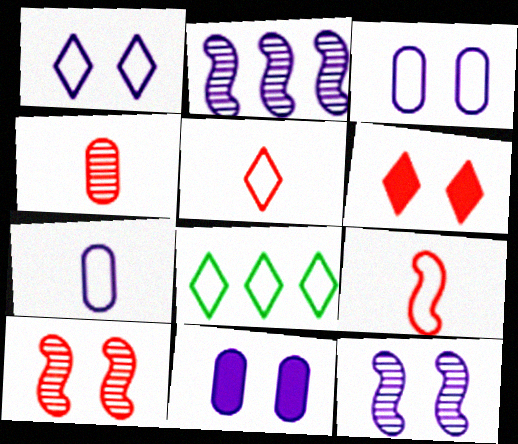[[1, 5, 8], 
[1, 11, 12], 
[3, 8, 9]]